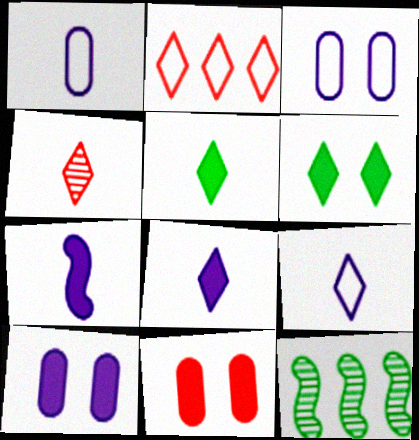[[4, 5, 9], 
[9, 11, 12]]